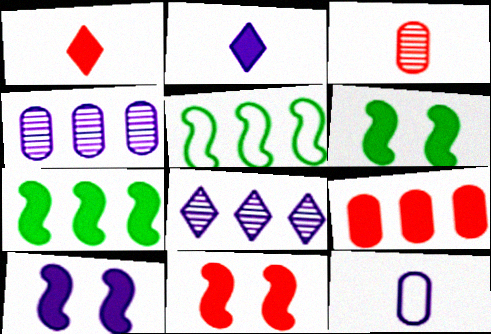[[1, 9, 11], 
[2, 6, 9], 
[5, 8, 9], 
[6, 10, 11], 
[8, 10, 12]]